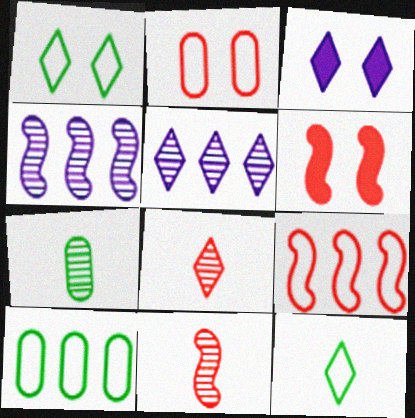[[3, 7, 9], 
[3, 10, 11], 
[6, 9, 11]]